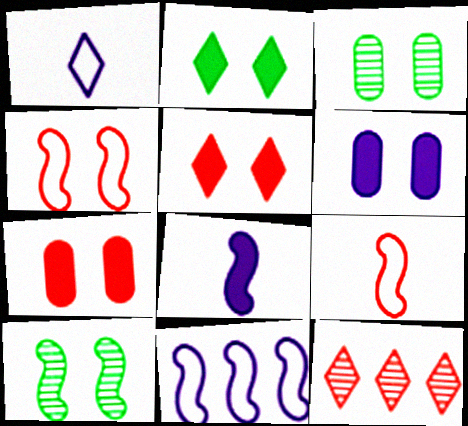[[1, 2, 12], 
[7, 9, 12]]